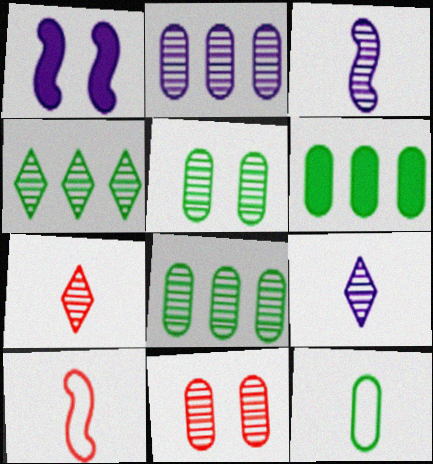[[3, 4, 11], 
[5, 6, 12]]